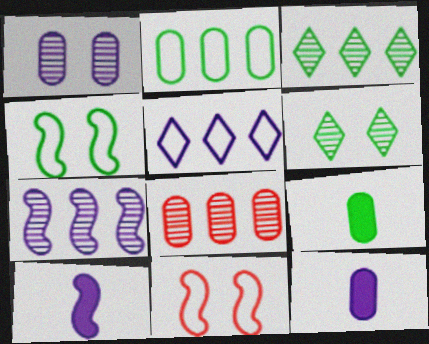[[1, 5, 10], 
[3, 4, 9], 
[3, 7, 8], 
[3, 11, 12]]